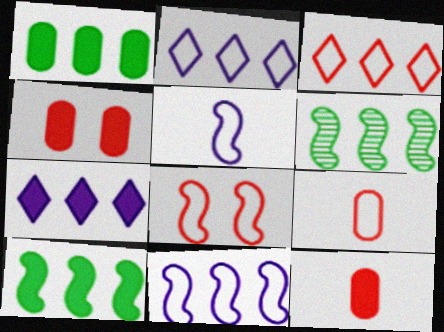[[3, 8, 9]]